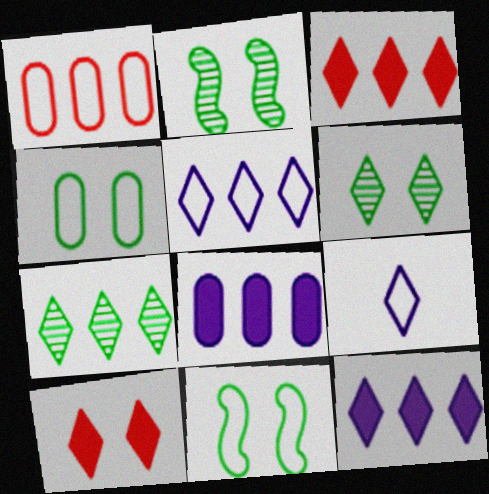[[1, 9, 11], 
[3, 5, 7], 
[3, 6, 9], 
[7, 9, 10]]